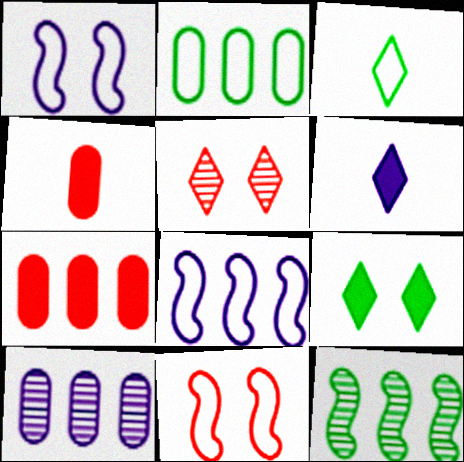[[1, 6, 10], 
[2, 7, 10]]